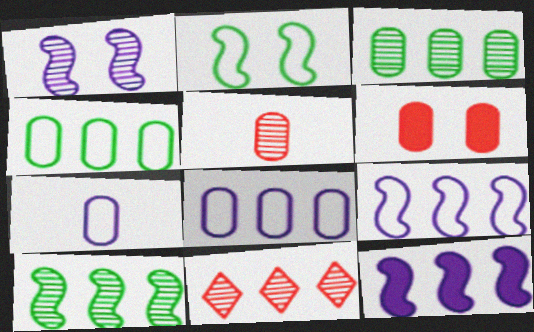[[3, 6, 7], 
[4, 11, 12]]